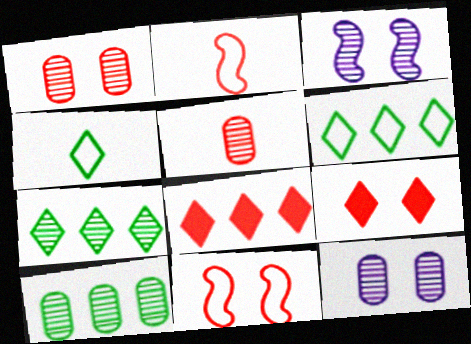[[1, 2, 8], 
[1, 9, 11], 
[3, 5, 7], 
[5, 8, 11], 
[5, 10, 12]]